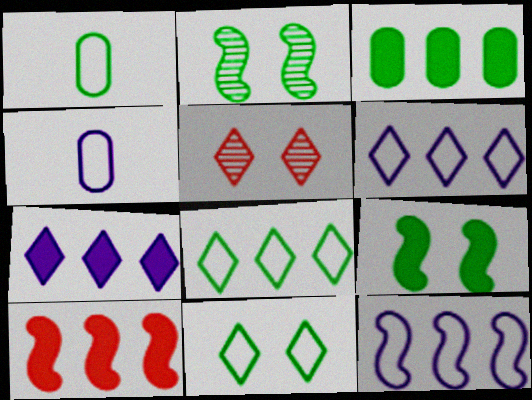[[3, 7, 10]]